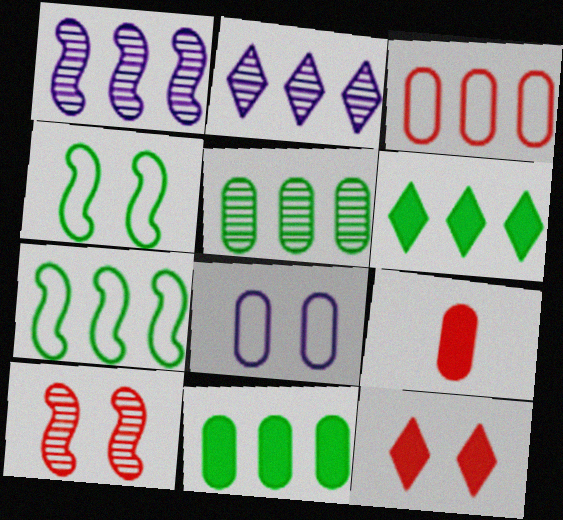[[1, 3, 6], 
[2, 4, 9], 
[5, 6, 7], 
[5, 8, 9]]